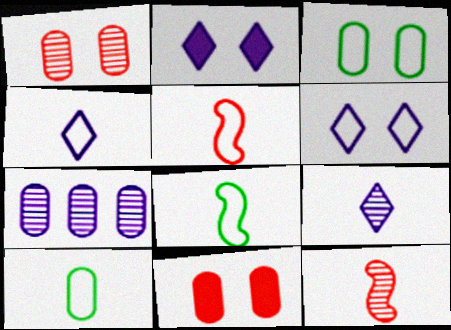[[4, 5, 10], 
[7, 10, 11]]